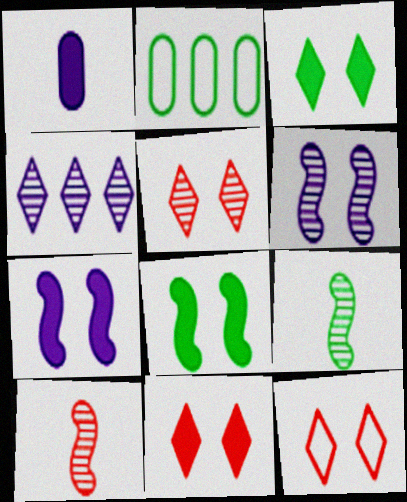[[2, 3, 9], 
[5, 11, 12]]